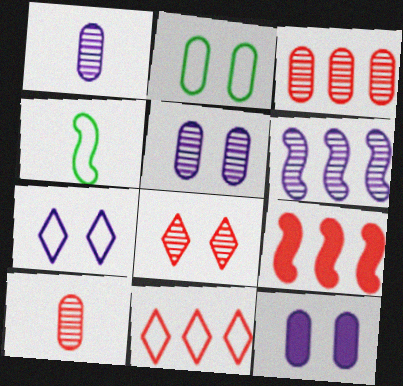[[3, 9, 11]]